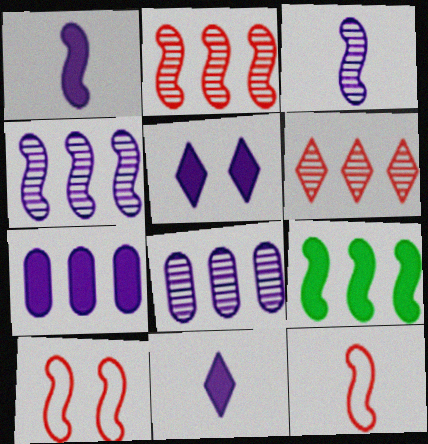[[1, 5, 7], 
[3, 9, 10]]